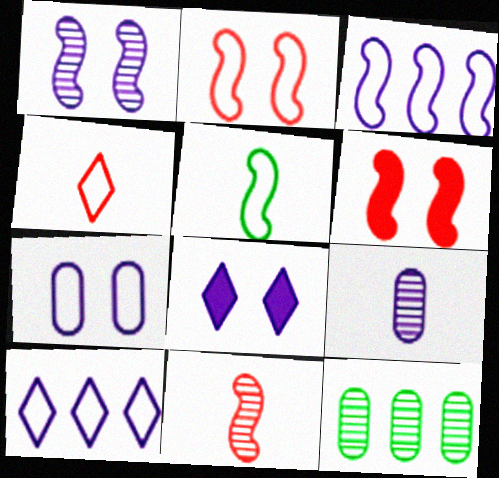[[1, 7, 8], 
[2, 3, 5], 
[3, 8, 9]]